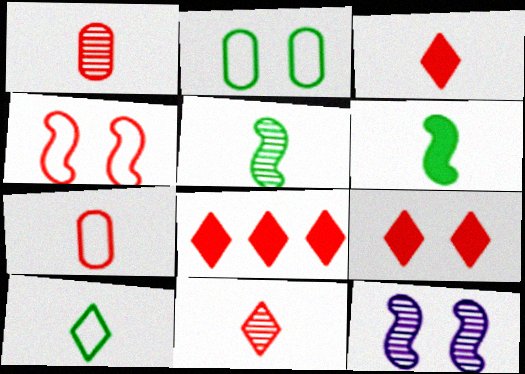[[1, 4, 8], 
[2, 9, 12], 
[3, 8, 9]]